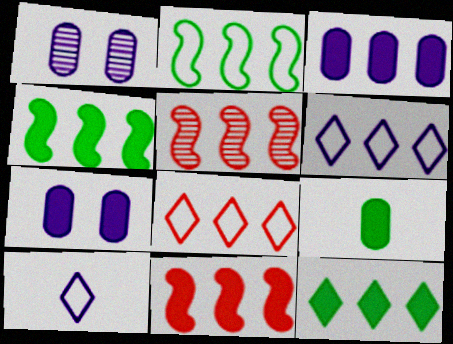[[3, 11, 12]]